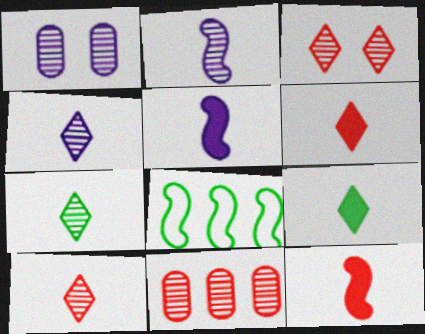[[1, 6, 8], 
[4, 7, 10]]